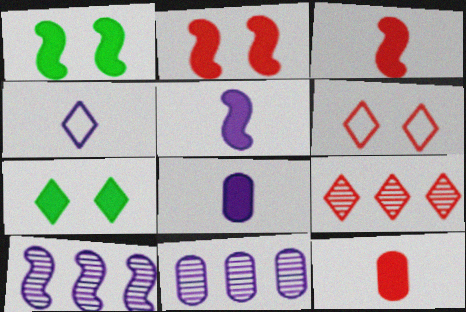[[4, 7, 9]]